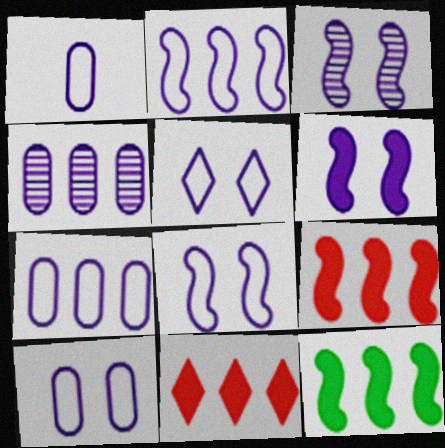[[1, 2, 5], 
[1, 7, 10], 
[3, 6, 8], 
[5, 8, 10]]